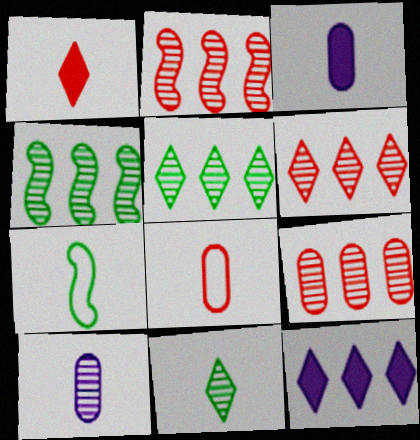[[1, 7, 10], 
[2, 6, 9]]